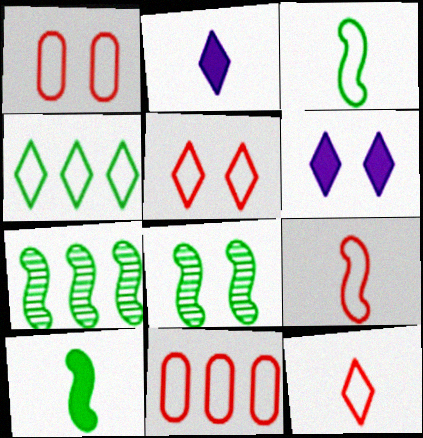[[1, 2, 7], 
[1, 6, 8], 
[2, 8, 11], 
[5, 9, 11]]